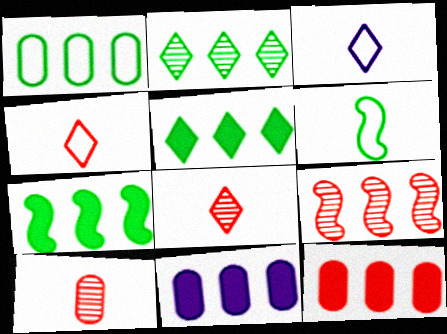[[1, 2, 7]]